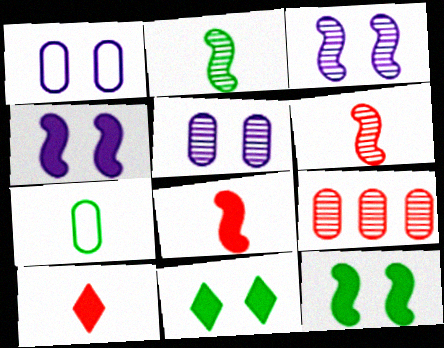[]